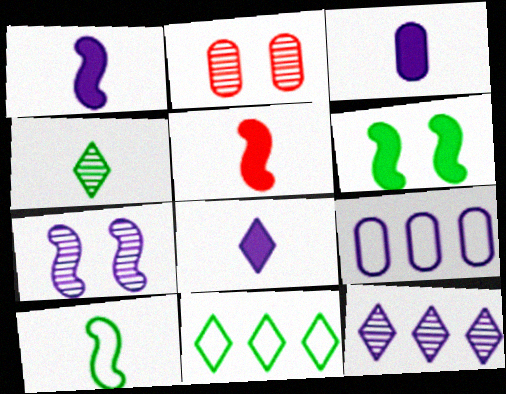[[1, 2, 11], 
[1, 3, 8], 
[7, 8, 9]]